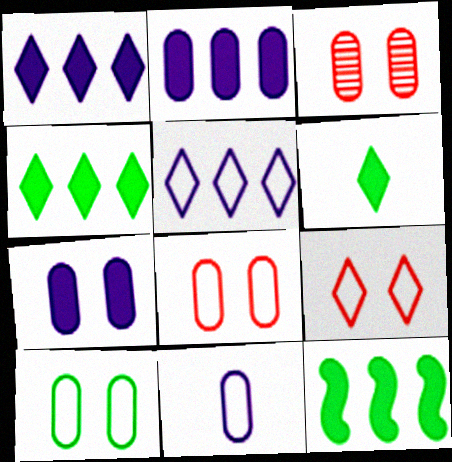[[3, 7, 10]]